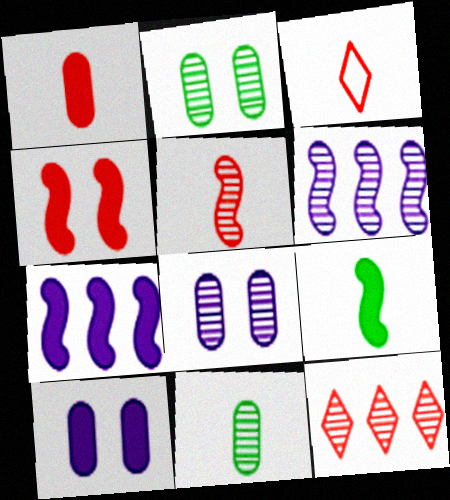[[1, 3, 5], 
[2, 3, 7], 
[4, 7, 9]]